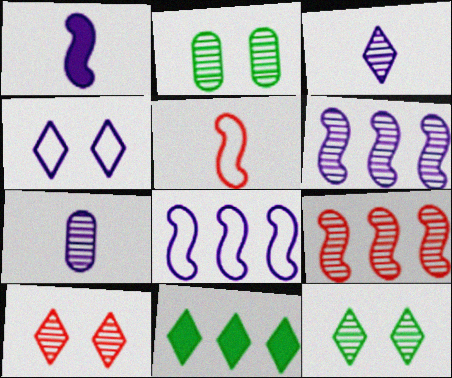[[2, 3, 9], 
[7, 9, 12]]